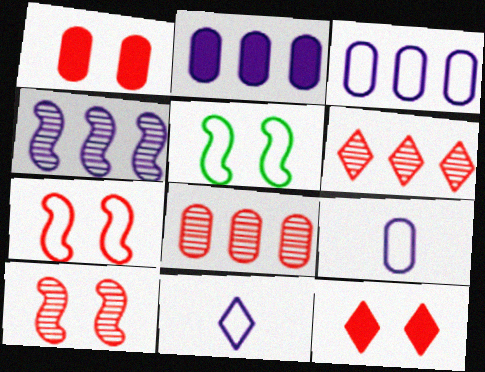[]